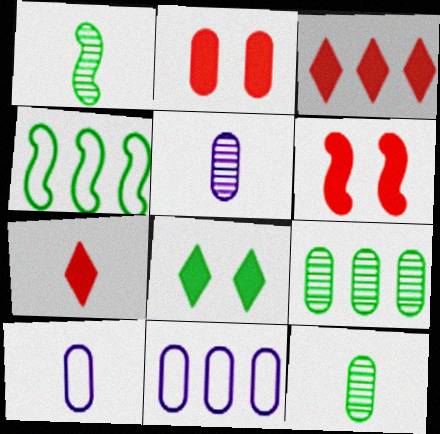[[1, 7, 10], 
[2, 9, 10], 
[2, 11, 12], 
[4, 8, 12]]